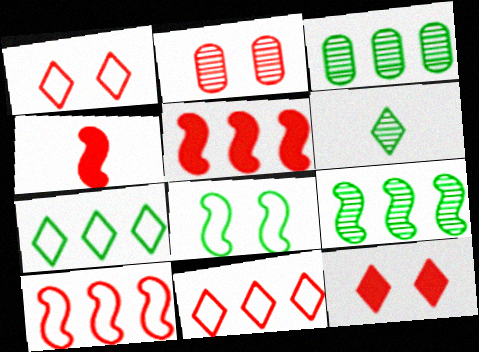[[2, 4, 11]]